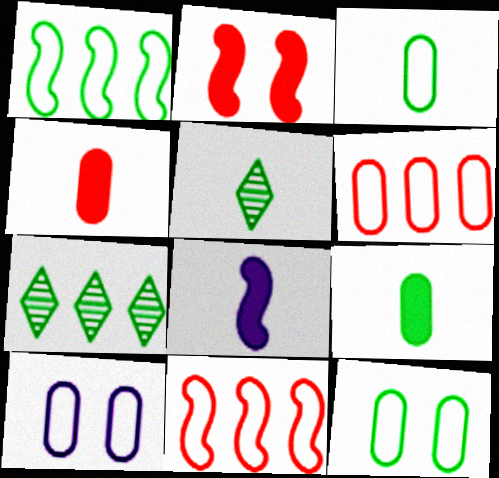[[3, 6, 10]]